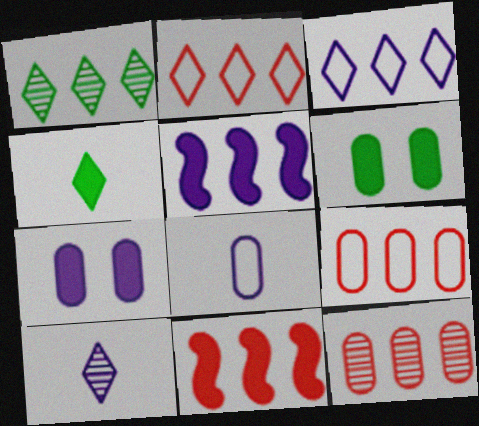[[1, 5, 9], 
[2, 11, 12], 
[4, 7, 11], 
[6, 8, 12]]